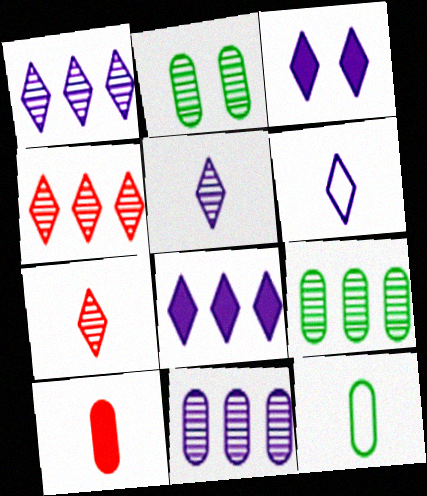[[1, 3, 6]]